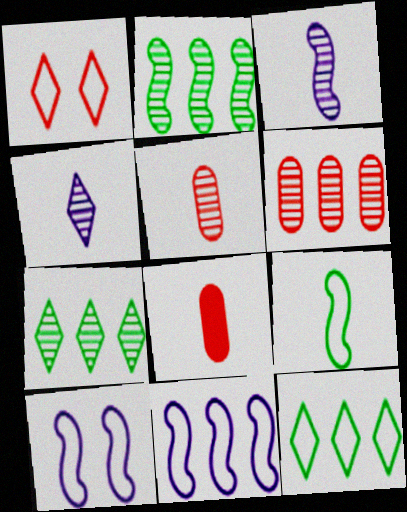[[4, 8, 9], 
[7, 8, 10]]